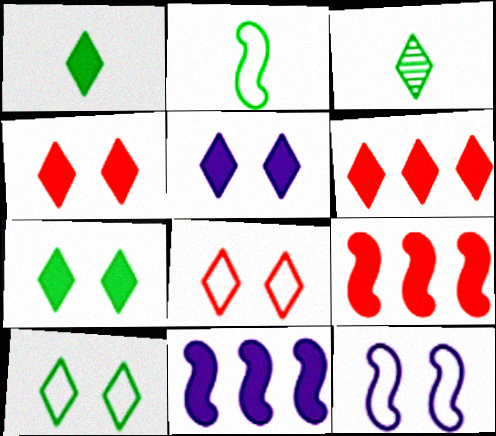[[1, 5, 6], 
[4, 5, 7]]